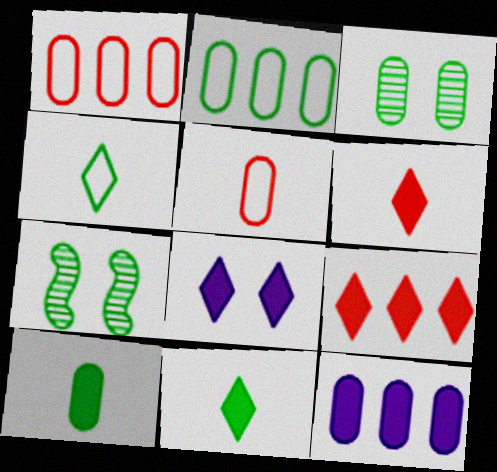[[2, 3, 10], 
[2, 7, 11], 
[3, 5, 12], 
[8, 9, 11]]